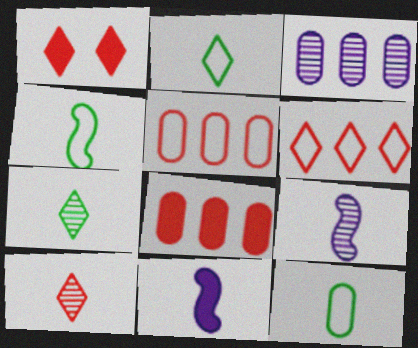[[1, 3, 4], 
[1, 6, 10], 
[2, 4, 12], 
[10, 11, 12]]